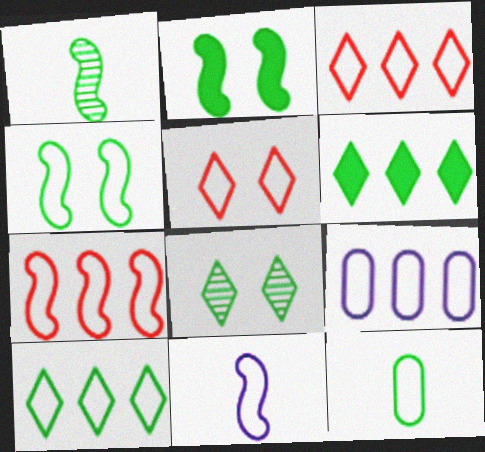[[4, 7, 11], 
[4, 10, 12], 
[7, 9, 10]]